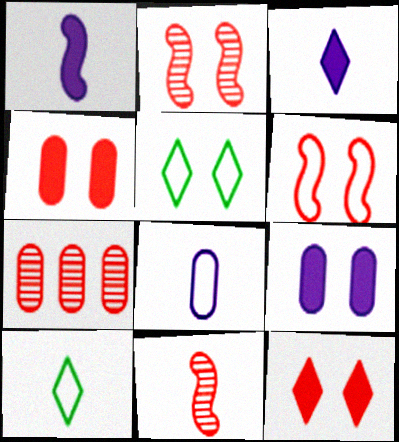[[1, 5, 7], 
[2, 5, 9]]